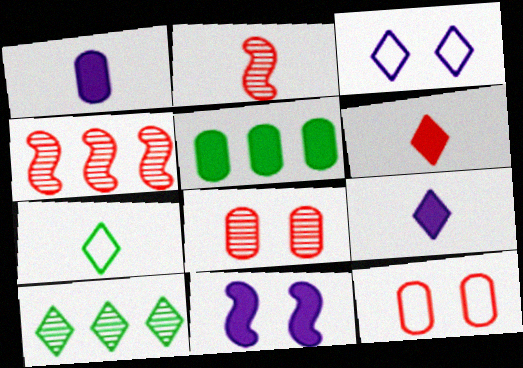[[1, 2, 7], 
[2, 3, 5], 
[3, 6, 10], 
[4, 6, 12], 
[5, 6, 11]]